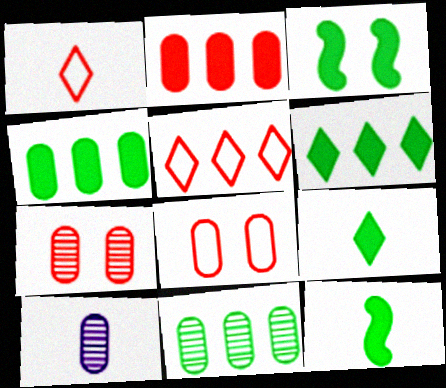[[1, 10, 12], 
[3, 4, 9], 
[3, 5, 10], 
[4, 8, 10], 
[7, 10, 11]]